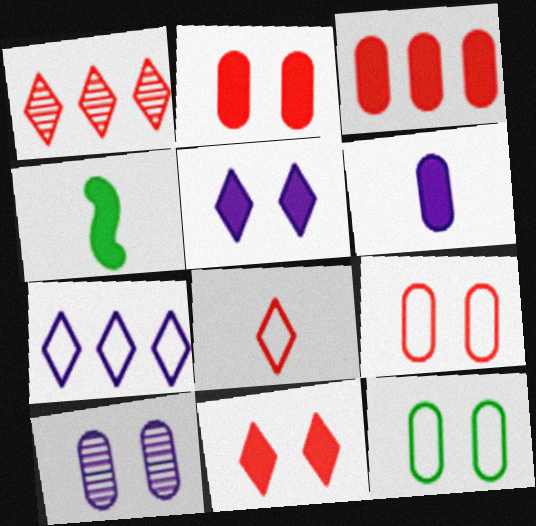[[1, 8, 11], 
[2, 10, 12], 
[3, 4, 5]]